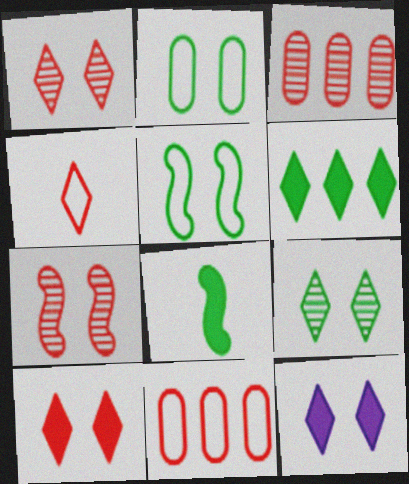[[2, 7, 12]]